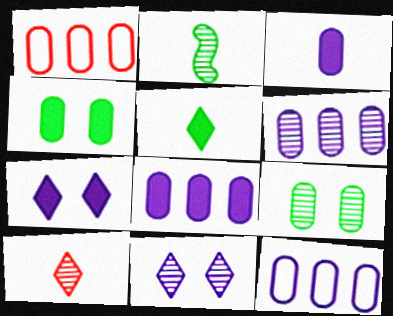[[1, 2, 7], 
[1, 3, 9], 
[6, 8, 12]]